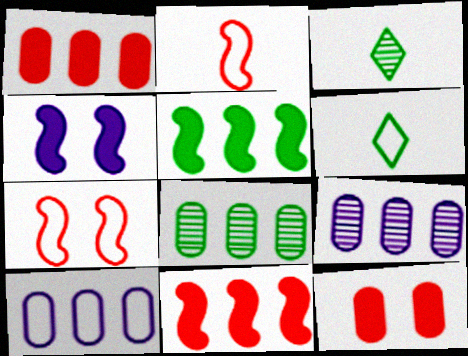[[1, 8, 10], 
[6, 7, 10]]